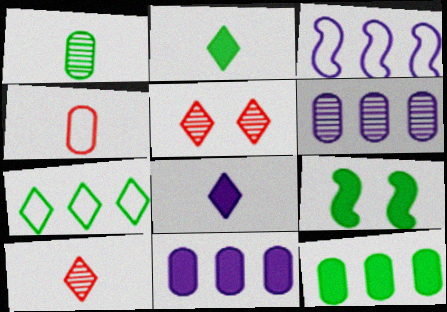[[1, 7, 9], 
[2, 9, 12], 
[5, 7, 8]]